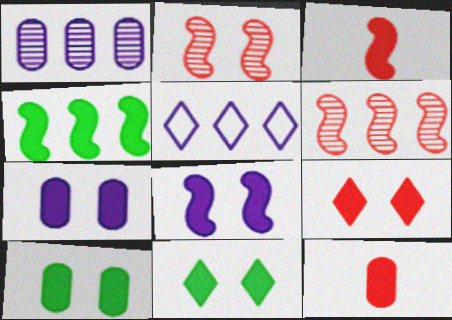[[3, 4, 8], 
[8, 9, 10]]